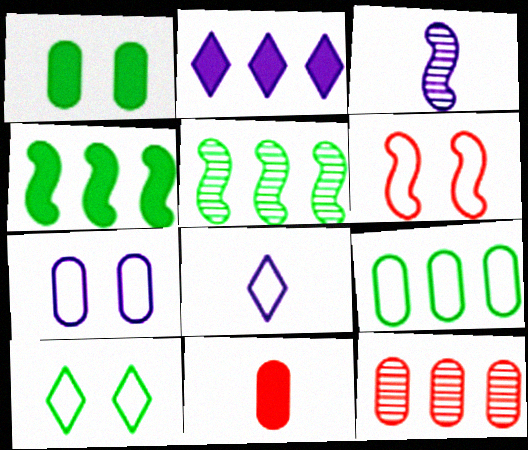[[2, 3, 7], 
[3, 4, 6], 
[6, 7, 10], 
[6, 8, 9]]